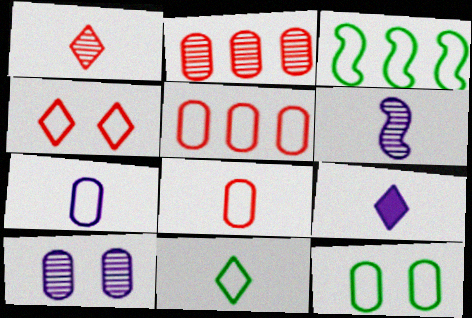[[1, 9, 11], 
[3, 4, 7], 
[3, 11, 12], 
[5, 7, 12], 
[6, 7, 9]]